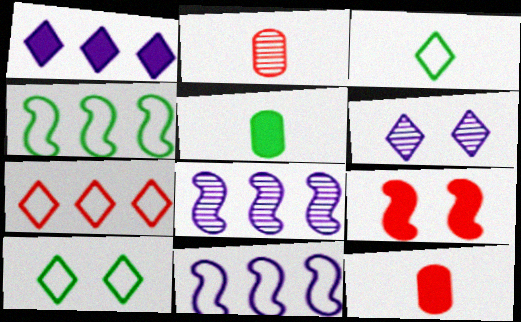[[1, 5, 9], 
[2, 7, 9], 
[4, 6, 12], 
[8, 10, 12]]